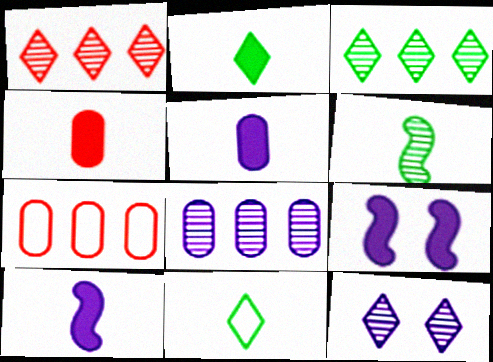[[2, 4, 10]]